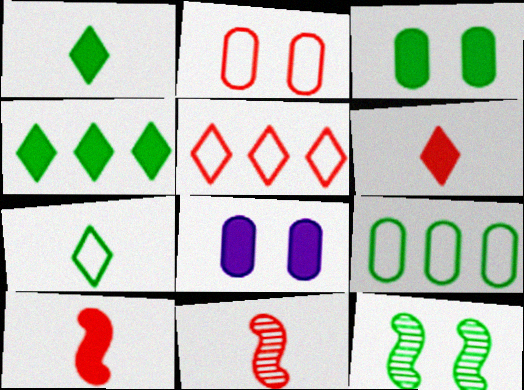[[1, 9, 12], 
[4, 8, 10]]